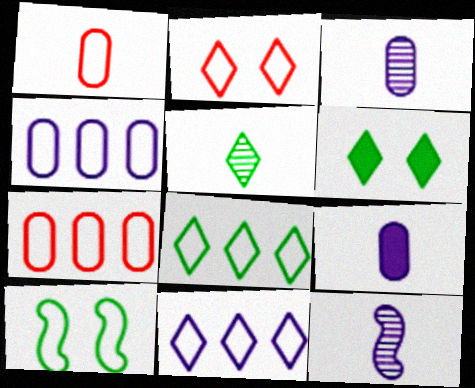[[1, 10, 11], 
[5, 6, 8], 
[6, 7, 12]]